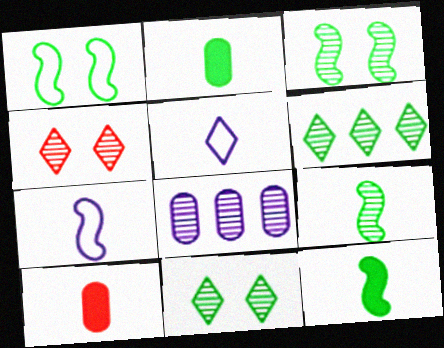[[1, 2, 6], 
[4, 8, 9], 
[5, 9, 10]]